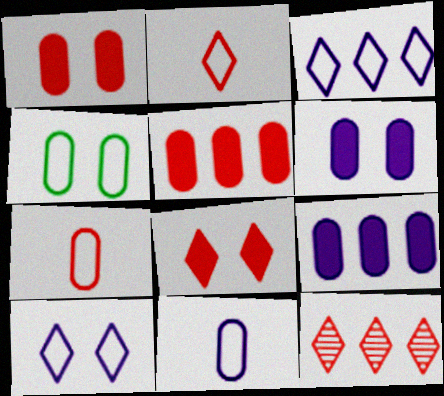[[2, 8, 12]]